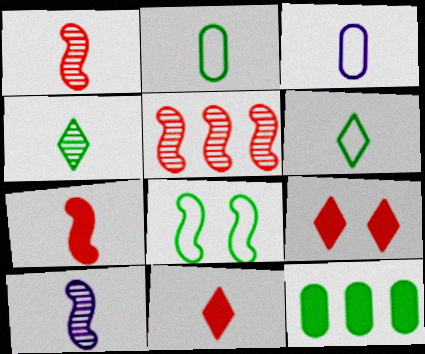[[2, 10, 11], 
[3, 4, 7], 
[4, 8, 12]]